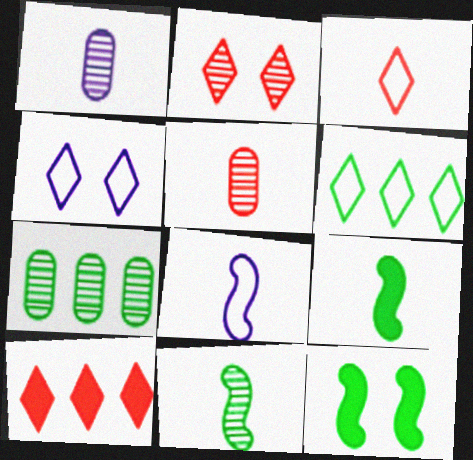[[1, 3, 9], 
[2, 3, 10], 
[3, 4, 6]]